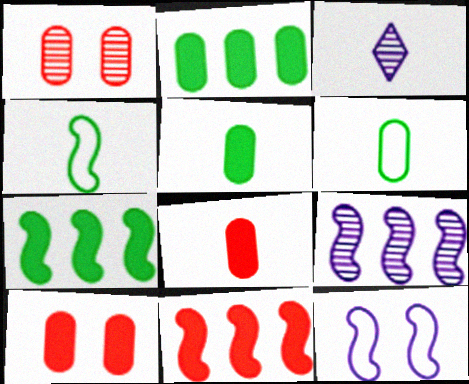[[3, 4, 8]]